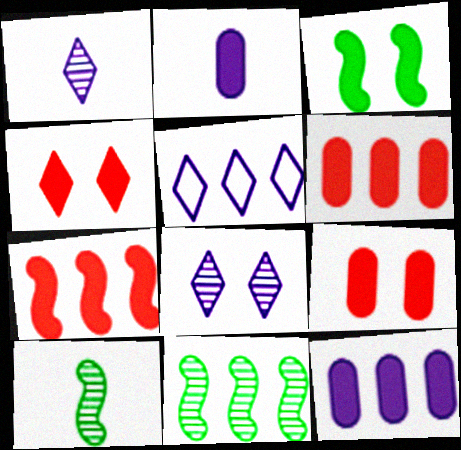[[5, 6, 11], 
[5, 9, 10]]